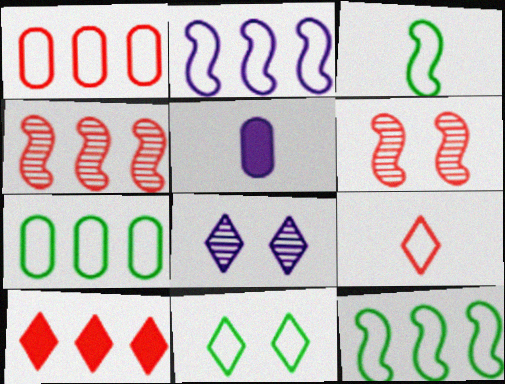[[1, 4, 10], 
[2, 5, 8], 
[3, 7, 11], 
[4, 5, 11]]